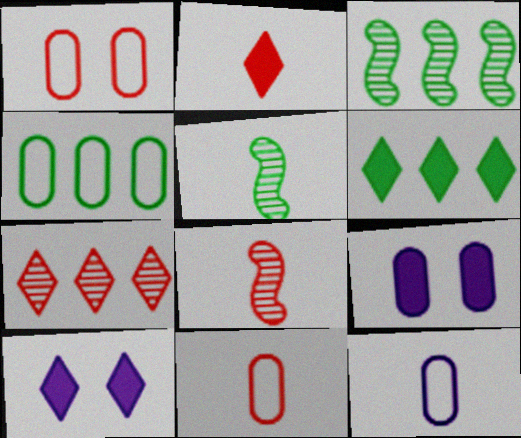[[1, 4, 12], 
[2, 5, 12], 
[2, 6, 10], 
[2, 8, 11], 
[3, 4, 6], 
[3, 10, 11], 
[4, 8, 10]]